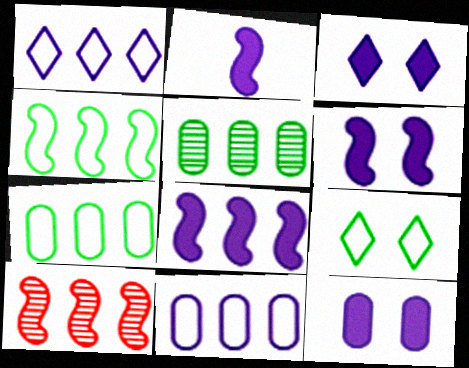[[2, 6, 8], 
[3, 6, 12], 
[4, 8, 10]]